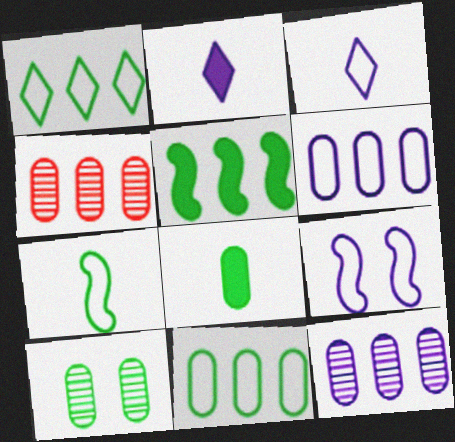[[2, 9, 12], 
[3, 6, 9], 
[8, 10, 11]]